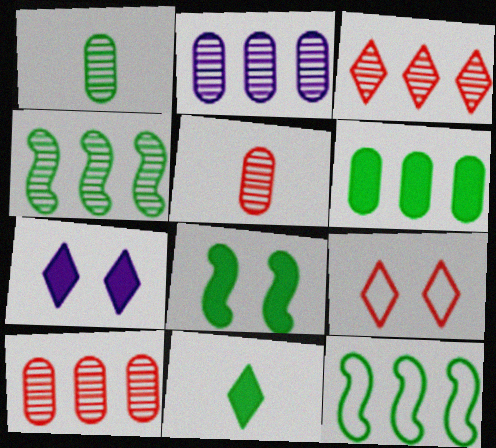[[2, 3, 4], 
[5, 7, 12], 
[6, 8, 11]]